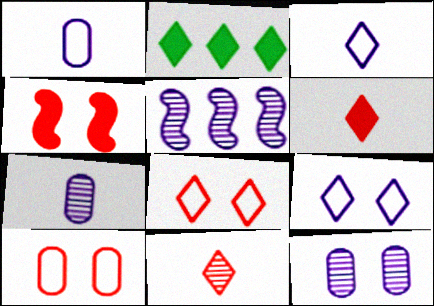[[2, 9, 11]]